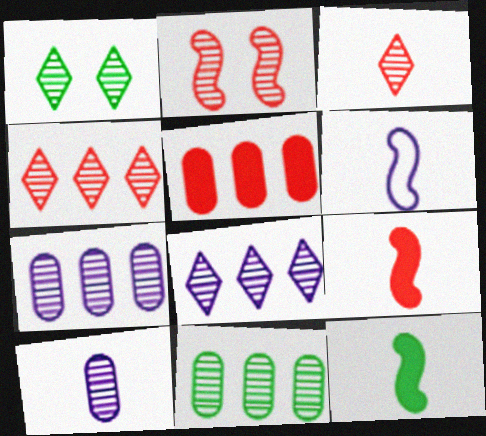[[1, 3, 8], 
[1, 5, 6]]